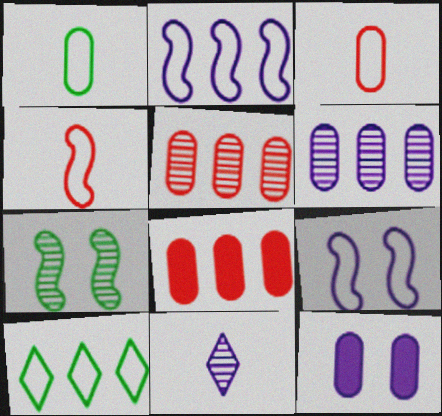[[1, 5, 12], 
[2, 11, 12], 
[3, 9, 10], 
[5, 7, 11]]